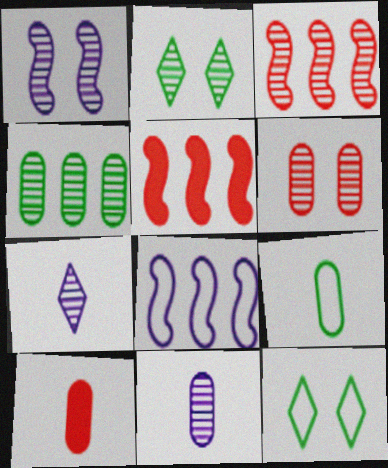[[1, 2, 6], 
[2, 3, 11], 
[2, 8, 10], 
[4, 6, 11], 
[5, 11, 12], 
[9, 10, 11]]